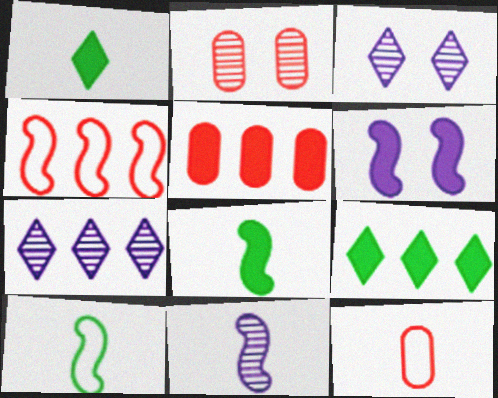[[1, 5, 6], 
[1, 11, 12], 
[2, 5, 12], 
[3, 5, 10]]